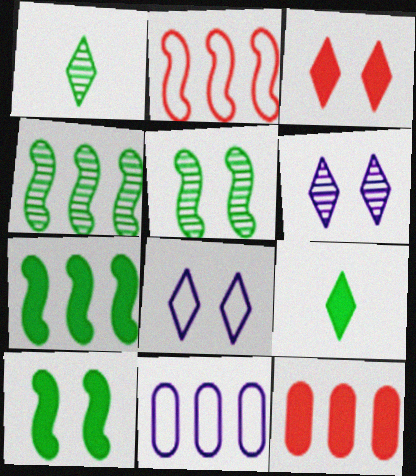[]